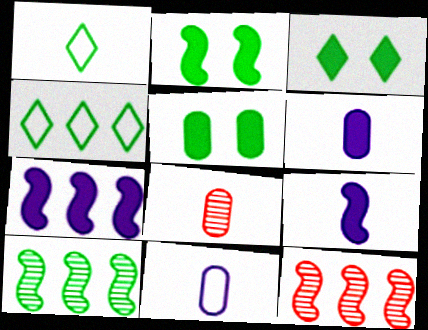[[1, 5, 10], 
[1, 8, 9], 
[2, 3, 5], 
[3, 11, 12]]